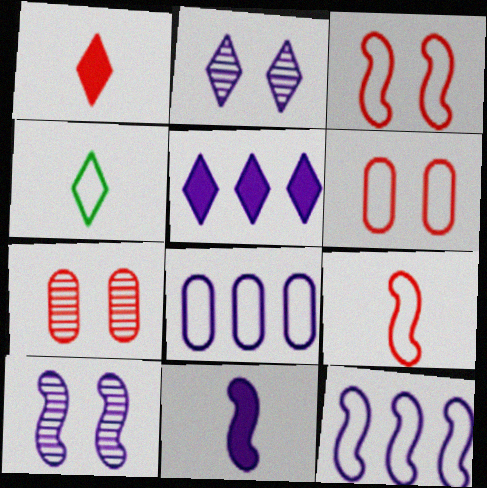[[2, 8, 11], 
[3, 4, 8], 
[4, 6, 12], 
[10, 11, 12]]